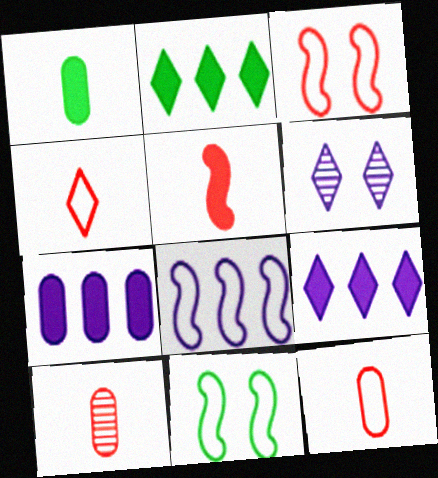[[2, 4, 6], 
[4, 5, 10], 
[9, 10, 11]]